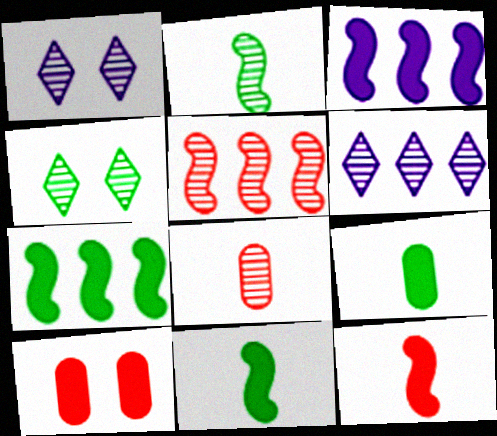[]